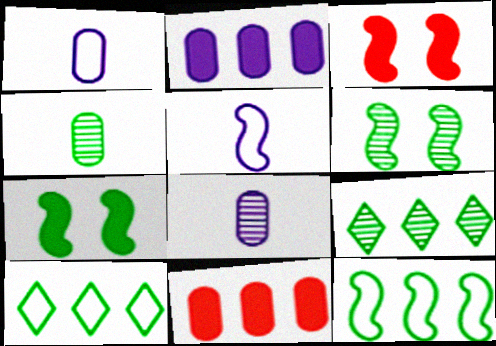[[1, 3, 9], 
[3, 8, 10], 
[4, 6, 9], 
[4, 7, 10]]